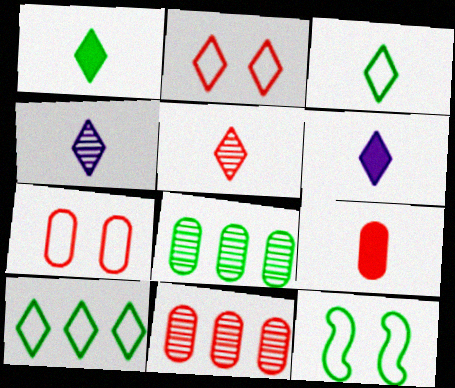[[1, 8, 12], 
[3, 5, 6], 
[6, 11, 12], 
[7, 9, 11]]